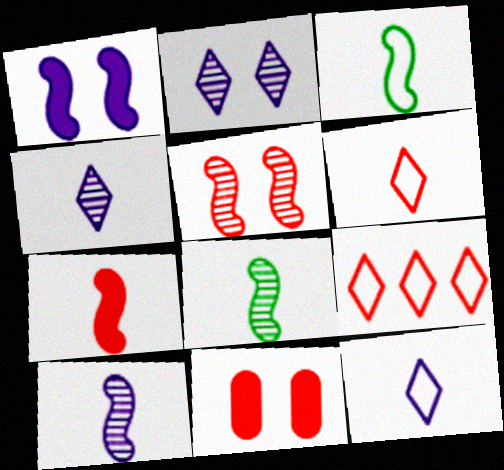[[3, 7, 10]]